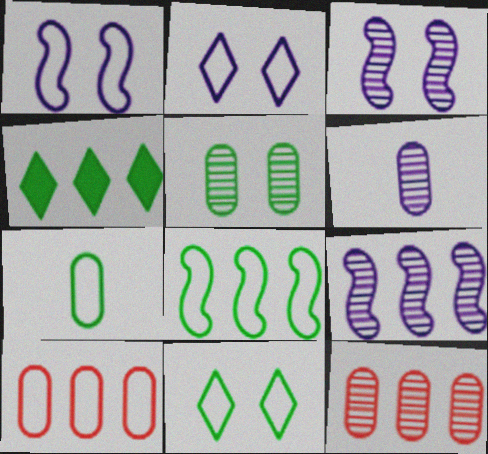[[4, 9, 10], 
[5, 6, 12], 
[7, 8, 11]]